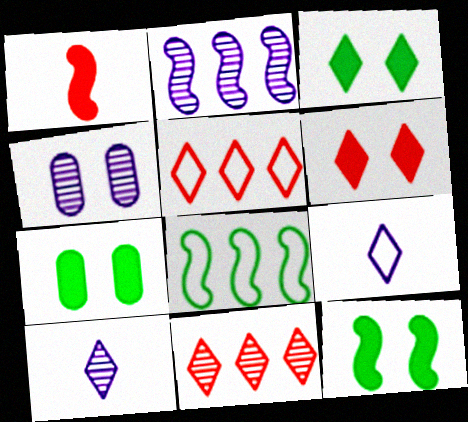[[2, 4, 10], 
[3, 5, 10], 
[3, 7, 12], 
[3, 9, 11]]